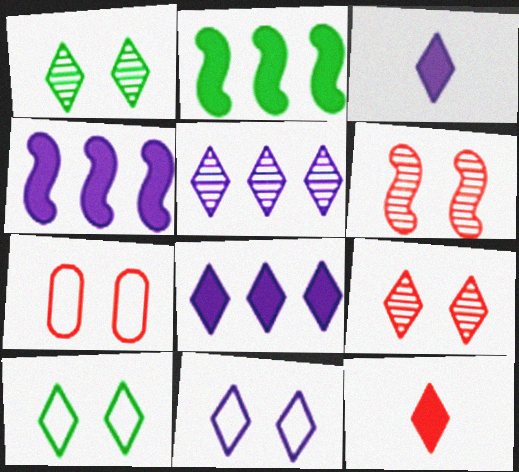[[3, 5, 11], 
[5, 10, 12]]